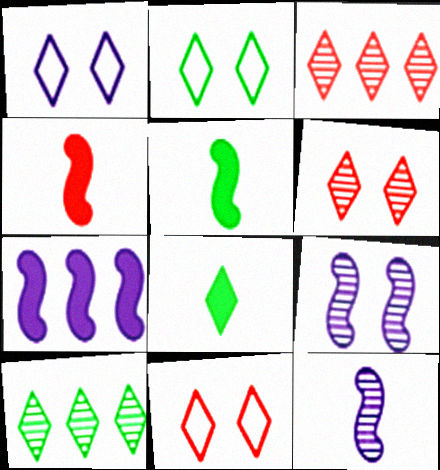[[1, 2, 11], 
[1, 3, 8], 
[2, 8, 10]]